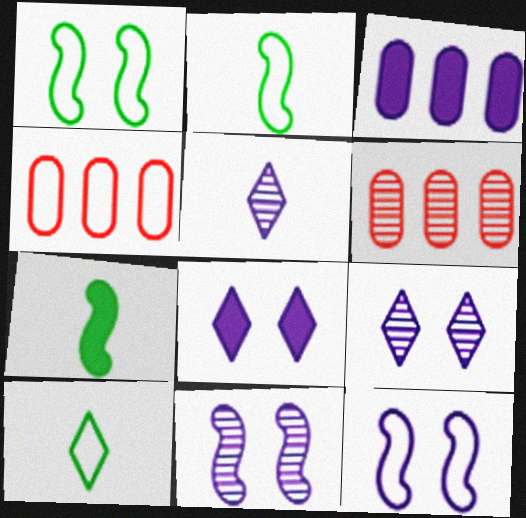[[2, 6, 8], 
[3, 5, 12], 
[4, 7, 9], 
[4, 10, 12]]